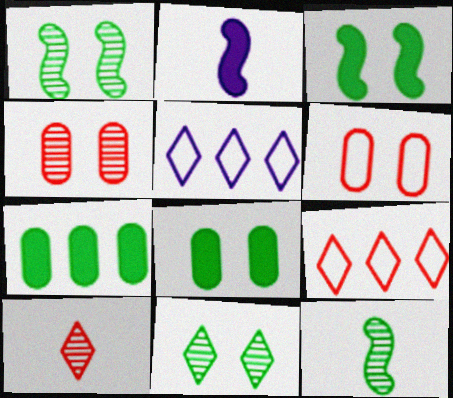[]